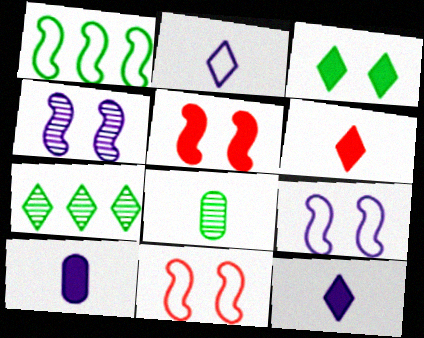[[1, 3, 8], 
[7, 10, 11]]